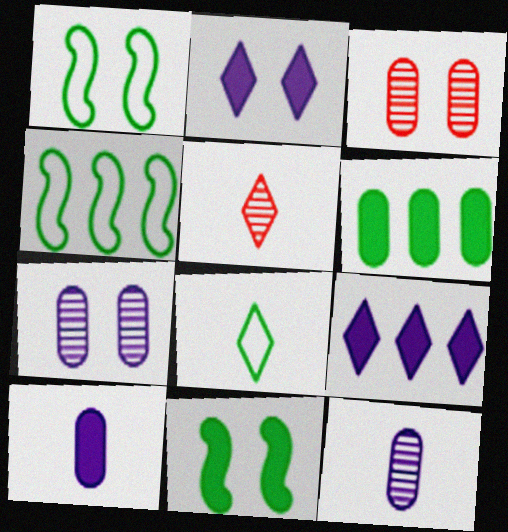[[1, 2, 3]]